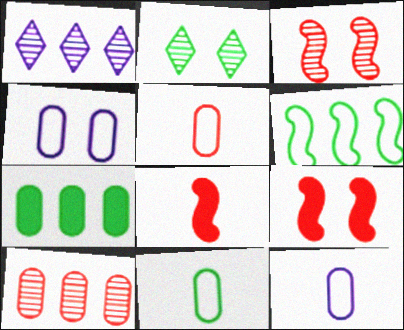[[1, 9, 11], 
[2, 4, 9], 
[5, 11, 12]]